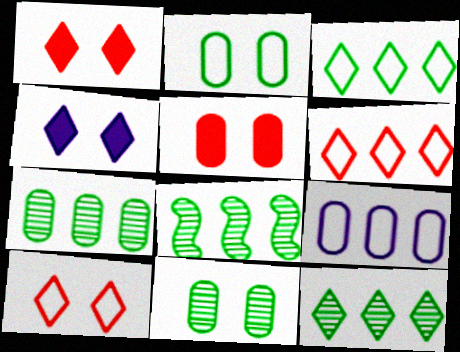[[7, 8, 12]]